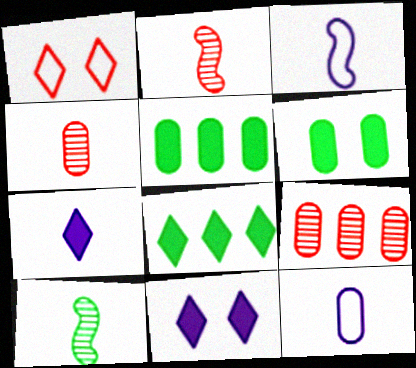[[6, 9, 12]]